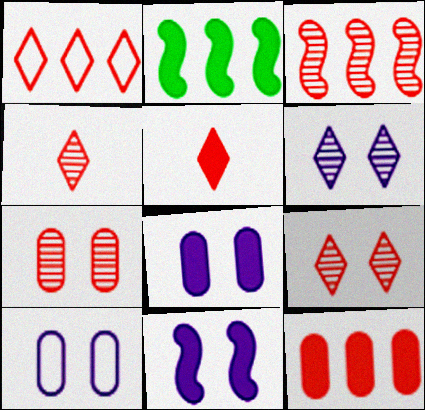[[1, 3, 12], 
[1, 5, 9], 
[2, 4, 10], 
[2, 5, 8], 
[3, 4, 7], 
[6, 10, 11]]